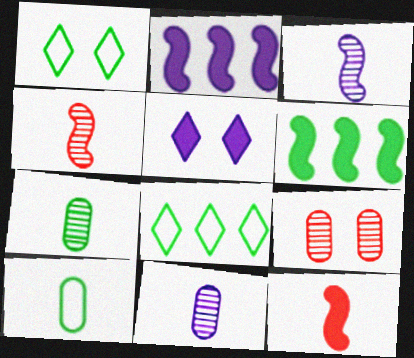[[1, 6, 7]]